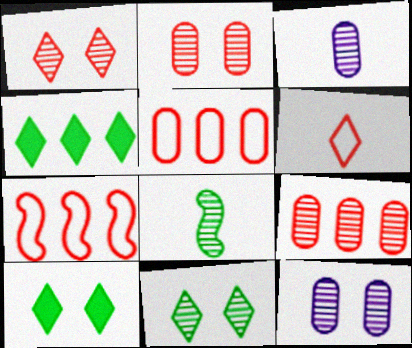[[3, 7, 10]]